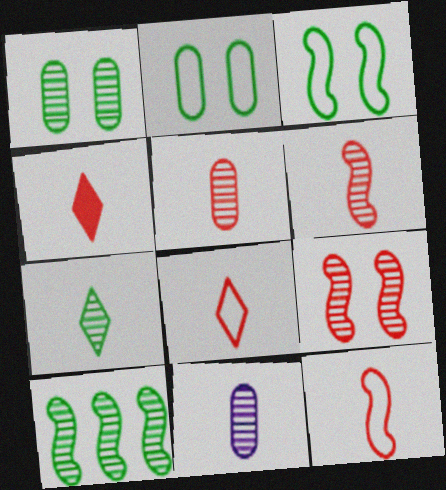[[1, 7, 10], 
[4, 5, 12], 
[6, 7, 11]]